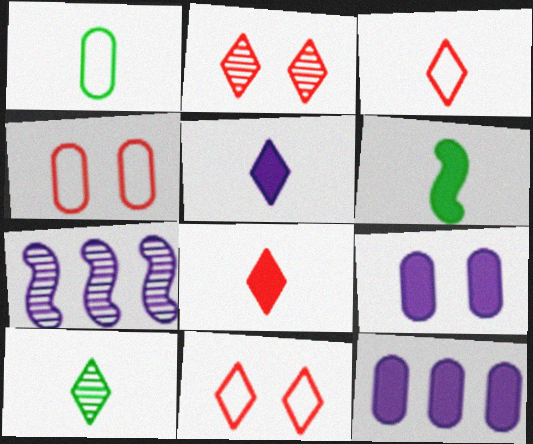[[1, 6, 10], 
[3, 5, 10]]